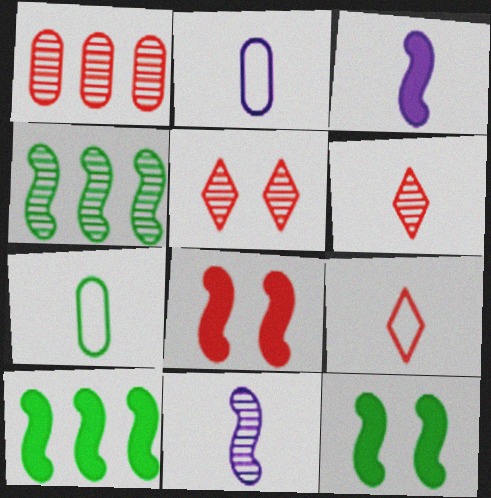[[1, 8, 9], 
[2, 5, 10], 
[3, 6, 7], 
[3, 8, 10]]